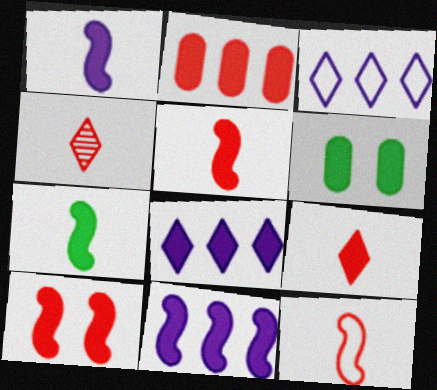[[1, 5, 7], 
[2, 9, 10], 
[5, 6, 8], 
[6, 9, 11], 
[7, 10, 11]]